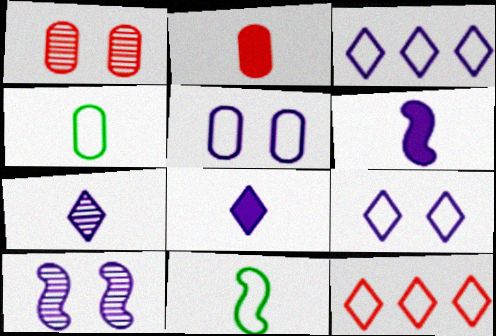[[2, 7, 11], 
[5, 11, 12]]